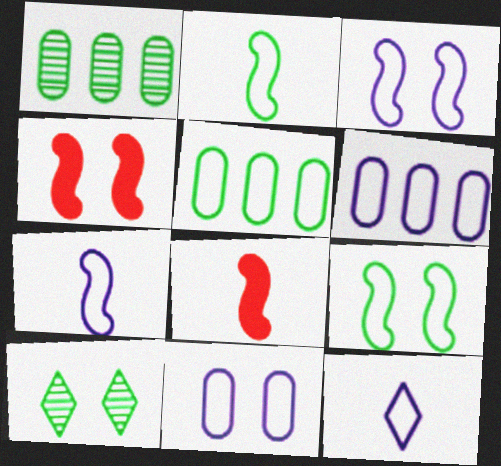[[1, 4, 12], 
[3, 6, 12], 
[4, 10, 11], 
[6, 8, 10]]